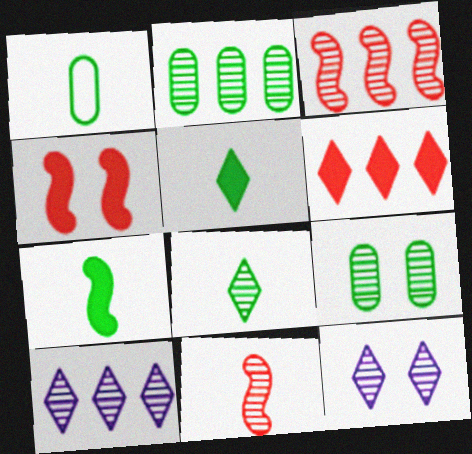[[1, 4, 10], 
[1, 7, 8], 
[2, 3, 10], 
[2, 11, 12], 
[9, 10, 11]]